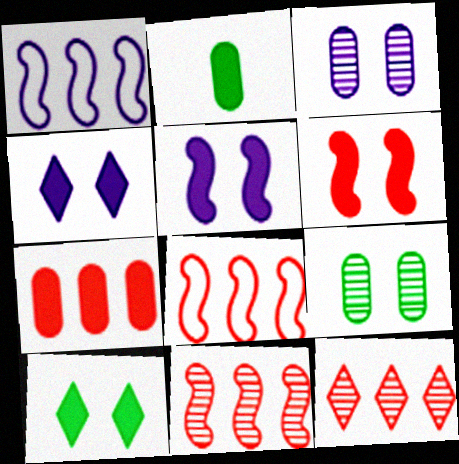[[7, 8, 12]]